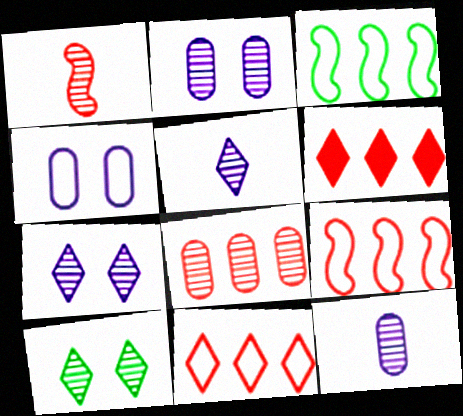[[6, 8, 9]]